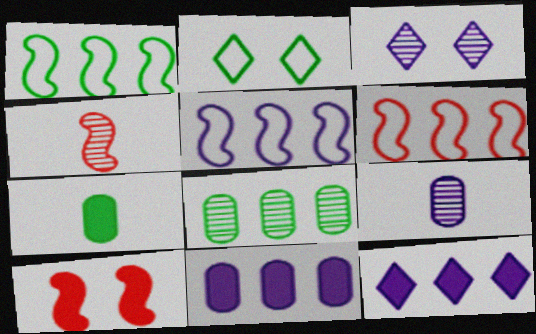[[1, 5, 6], 
[2, 4, 11], 
[3, 4, 8], 
[3, 6, 7], 
[4, 6, 10], 
[6, 8, 12], 
[7, 10, 12]]